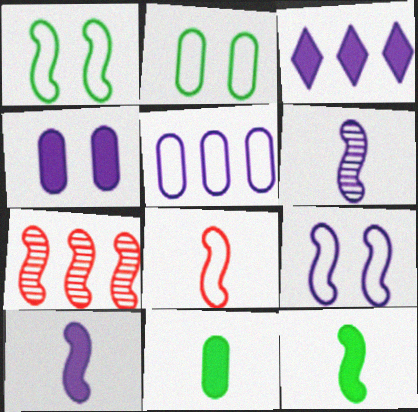[[1, 7, 10], 
[3, 4, 10], 
[6, 8, 12], 
[7, 9, 12]]